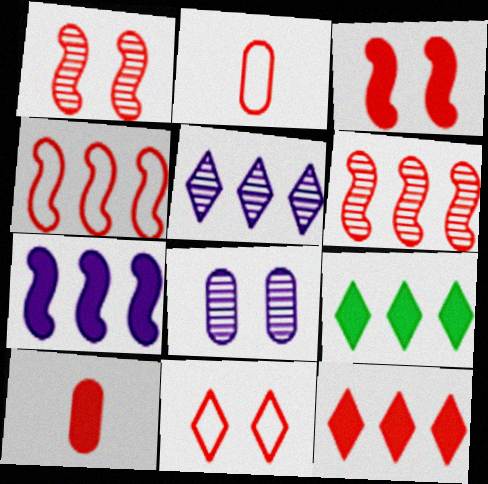[[1, 2, 12], 
[2, 4, 11], 
[3, 10, 12], 
[6, 10, 11]]